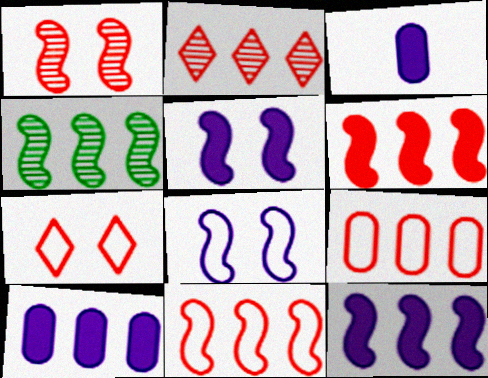[[2, 6, 9], 
[3, 4, 7], 
[4, 11, 12]]